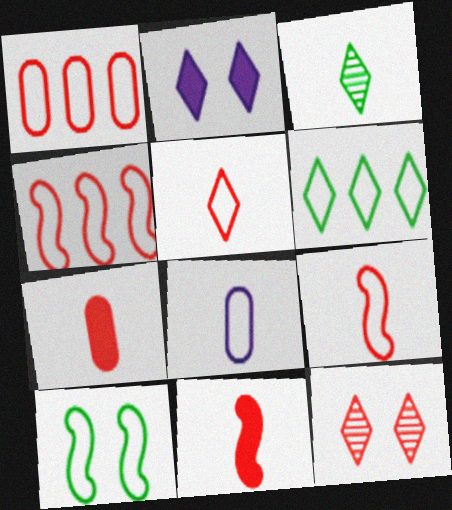[[1, 11, 12], 
[3, 8, 11], 
[4, 7, 12]]